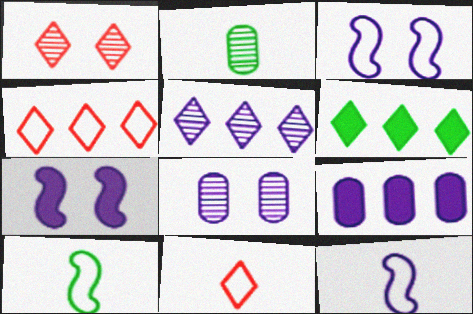[[1, 9, 10], 
[2, 4, 7], 
[4, 5, 6]]